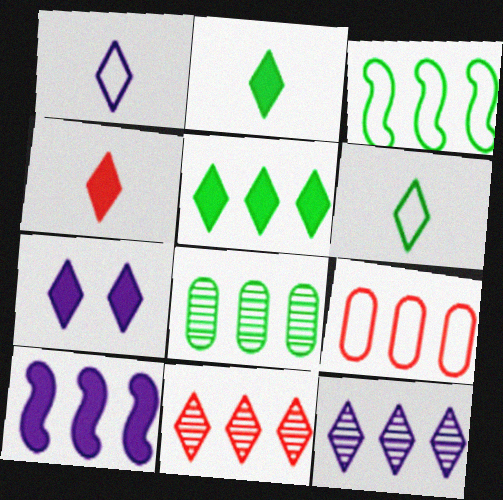[[1, 7, 12], 
[3, 5, 8], 
[4, 5, 7], 
[6, 7, 11]]